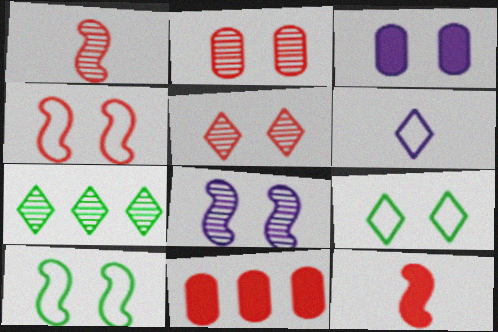[[3, 5, 10]]